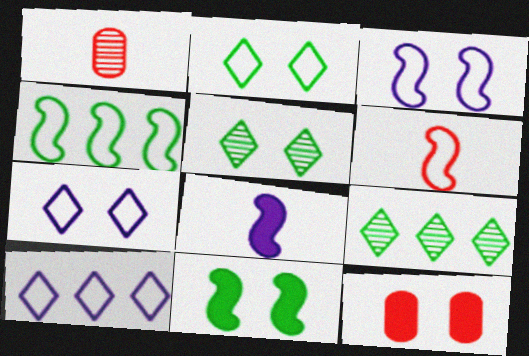[[1, 10, 11], 
[3, 4, 6], 
[3, 5, 12]]